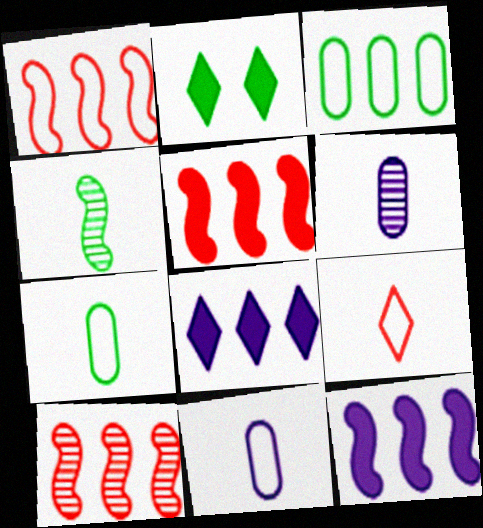[[1, 2, 6], 
[1, 5, 10], 
[2, 3, 4], 
[2, 10, 11], 
[3, 8, 10]]